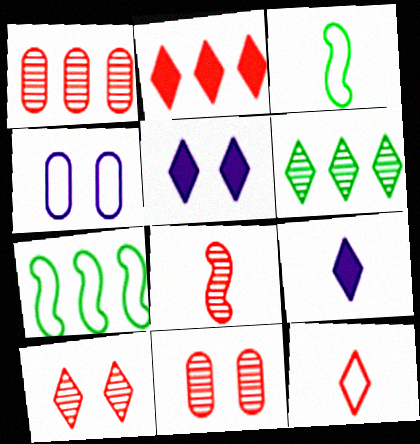[[1, 3, 5], 
[1, 8, 10], 
[2, 10, 12], 
[4, 7, 12], 
[5, 6, 12], 
[7, 9, 11]]